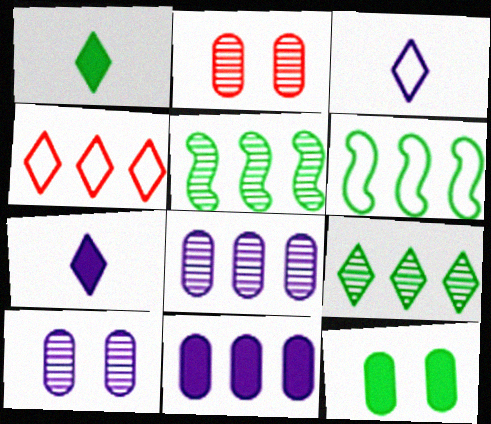[[2, 6, 7], 
[4, 5, 11]]